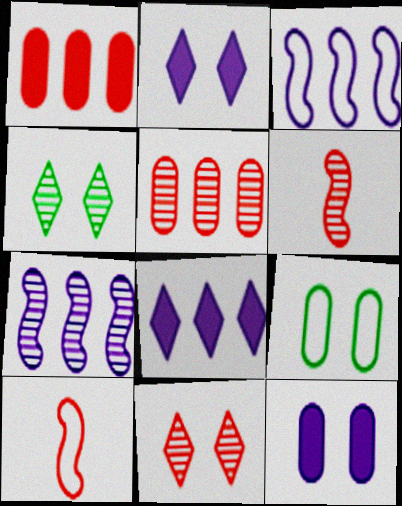[[1, 10, 11], 
[5, 6, 11], 
[6, 8, 9]]